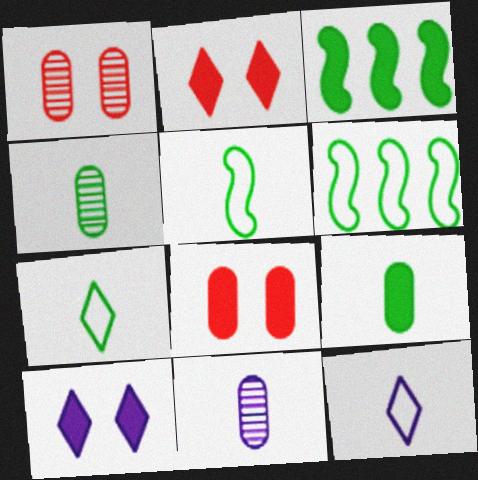[[1, 3, 12], 
[2, 6, 11]]